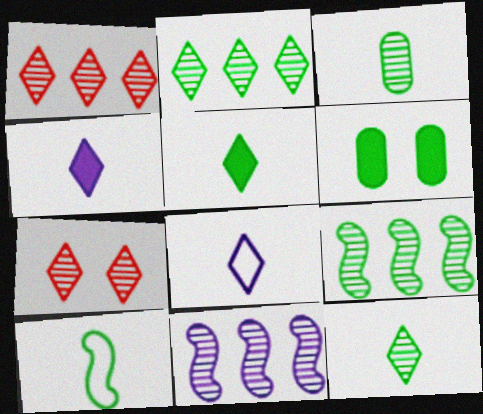[[2, 6, 10], 
[3, 5, 10], 
[3, 7, 11]]